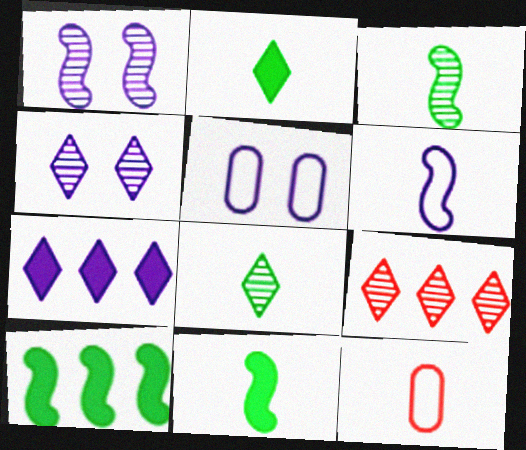[[4, 8, 9], 
[4, 10, 12], 
[5, 9, 11]]